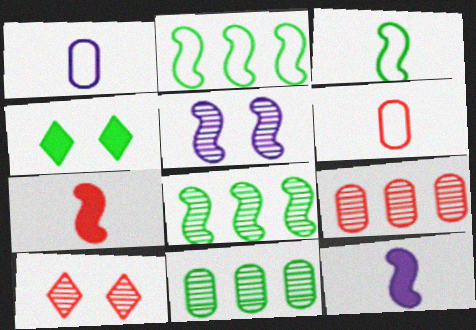[[2, 5, 7], 
[3, 4, 11]]